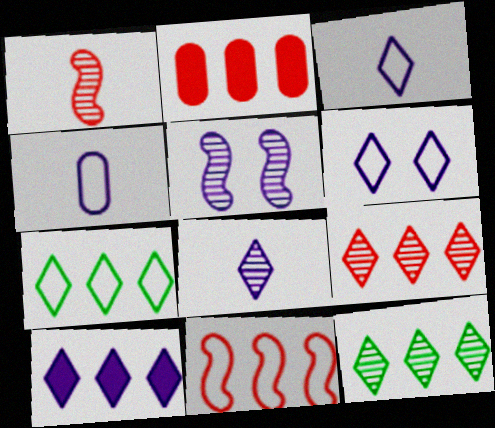[[2, 9, 11], 
[4, 5, 10], 
[6, 8, 10], 
[7, 9, 10]]